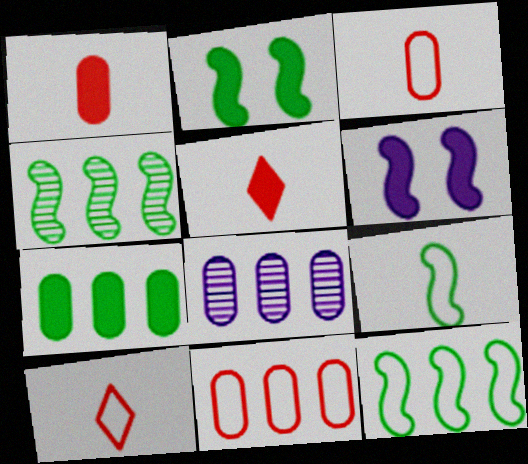[[2, 4, 9], 
[2, 8, 10], 
[5, 6, 7], 
[7, 8, 11]]